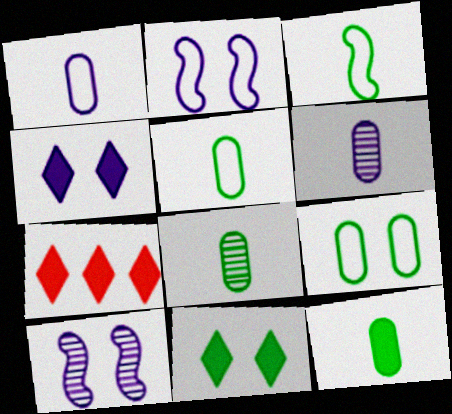[[2, 7, 8], 
[5, 7, 10], 
[5, 8, 12]]